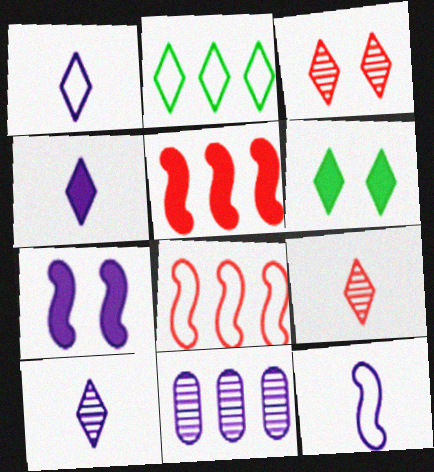[[1, 4, 10], 
[1, 7, 11], 
[2, 3, 4], 
[2, 5, 11]]